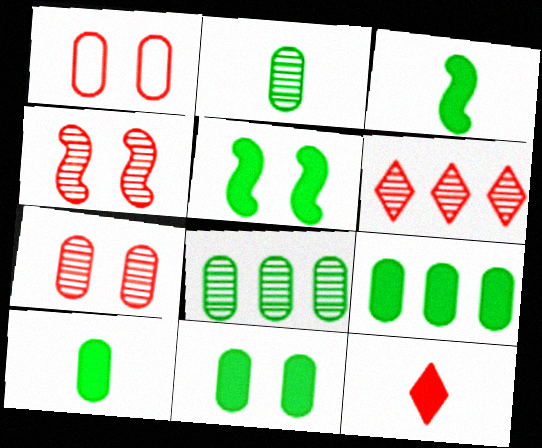[[9, 10, 11]]